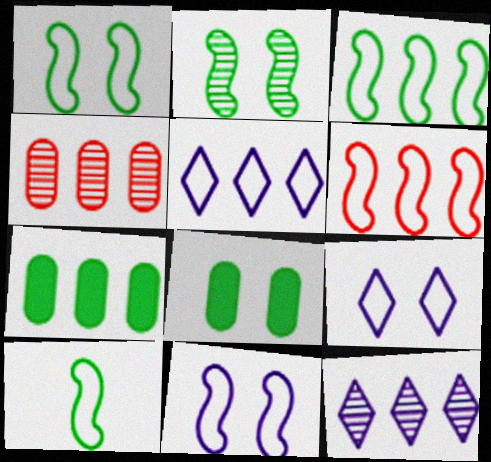[[1, 3, 10], 
[6, 7, 12], 
[6, 10, 11]]